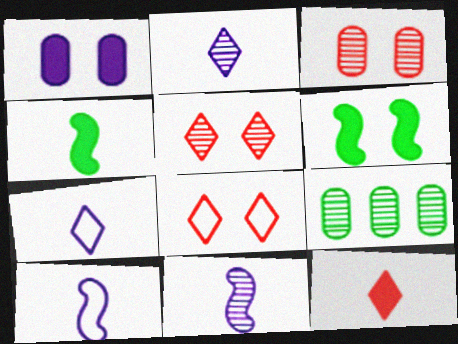[[5, 9, 11]]